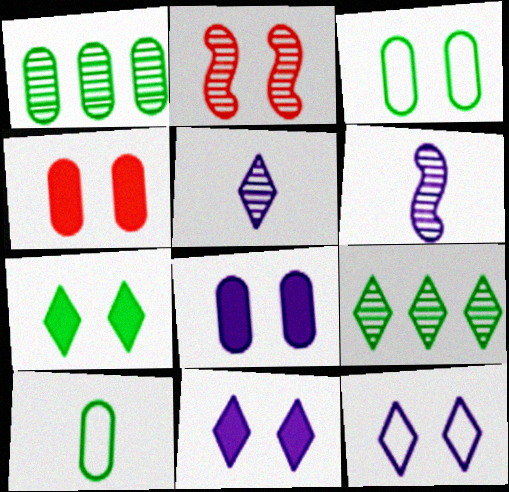[[1, 2, 5], 
[2, 3, 11]]